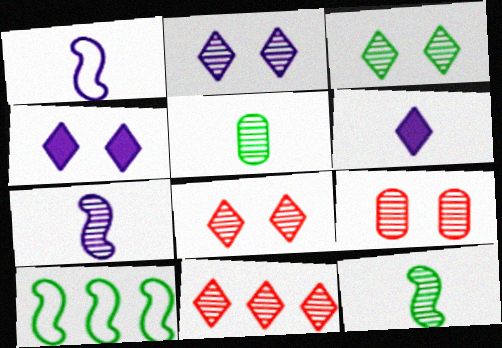[[2, 3, 8], 
[6, 9, 10]]